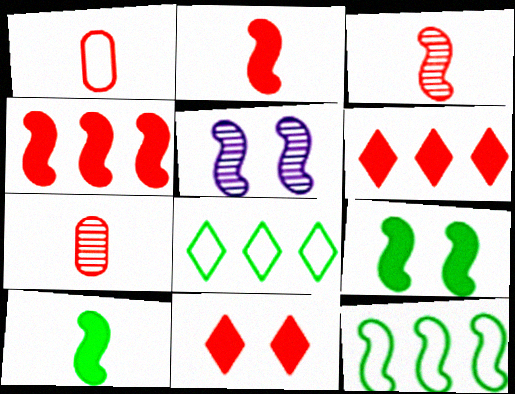[[2, 5, 12]]